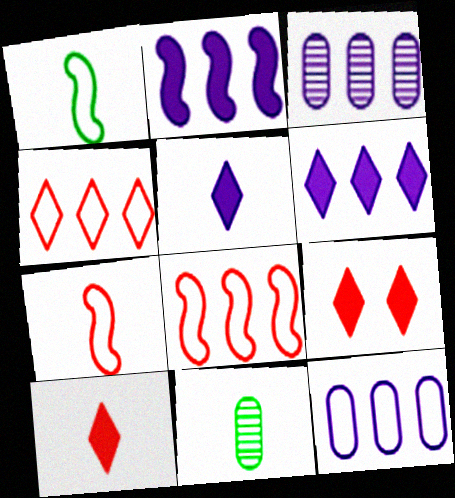[[1, 3, 9], 
[5, 7, 11]]